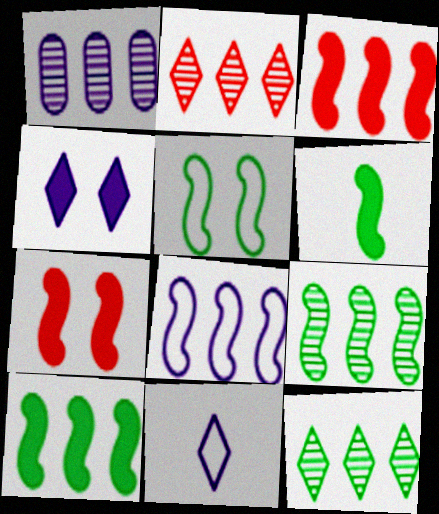[[1, 2, 9], 
[3, 8, 9], 
[5, 6, 9]]